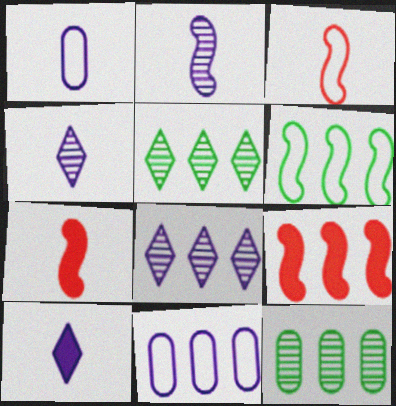[[1, 2, 10], 
[5, 9, 11]]